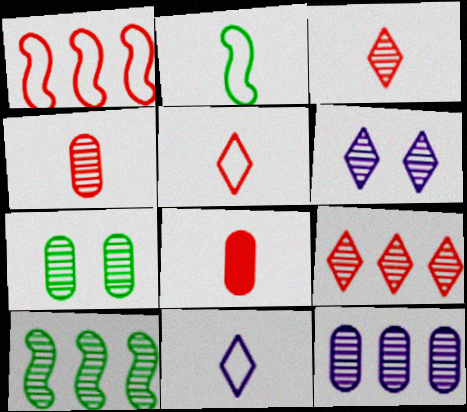[[4, 6, 10], 
[4, 7, 12], 
[9, 10, 12]]